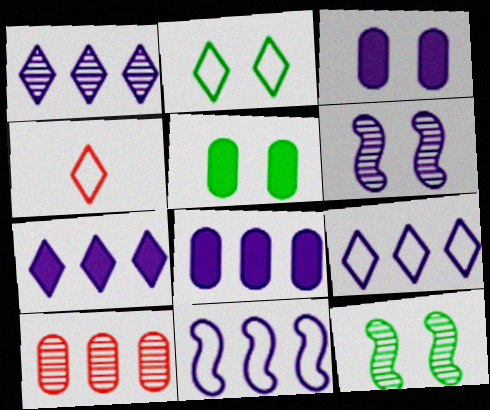[[1, 7, 9], 
[1, 8, 11], 
[2, 4, 9], 
[2, 5, 12], 
[4, 8, 12]]